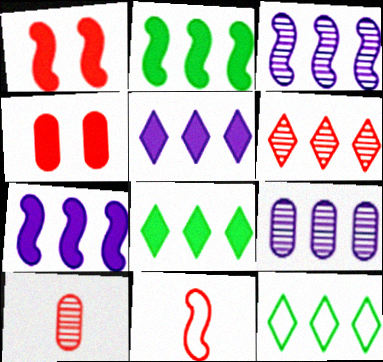[[4, 6, 11], 
[5, 6, 12]]